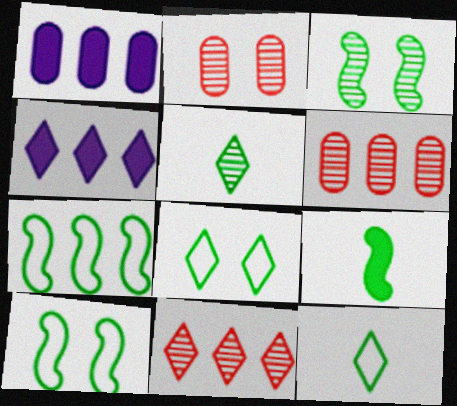[[1, 7, 11], 
[3, 7, 9], 
[4, 6, 7]]